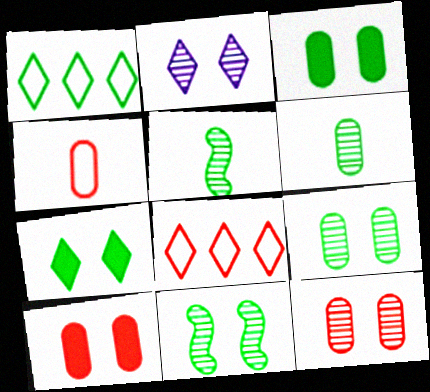[[1, 3, 5], 
[2, 11, 12]]